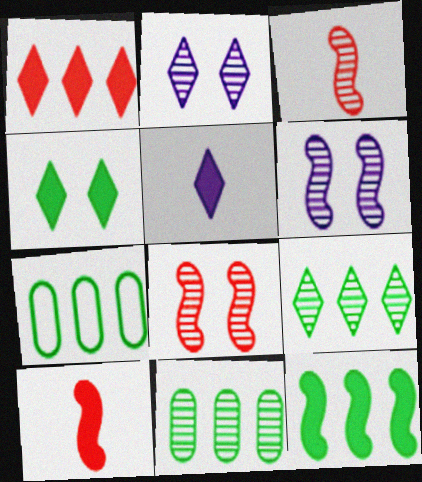[[1, 4, 5], 
[2, 3, 11], 
[2, 7, 10], 
[5, 7, 8], 
[7, 9, 12]]